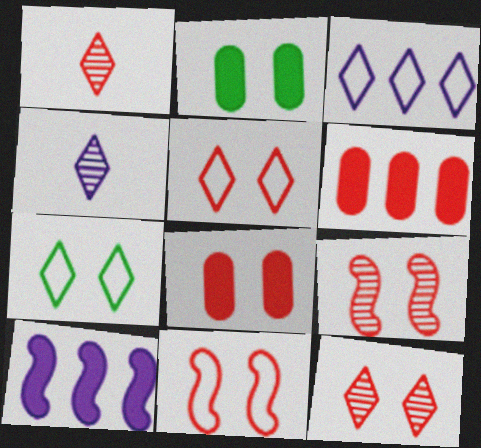[[1, 6, 11], 
[5, 8, 9], 
[8, 11, 12]]